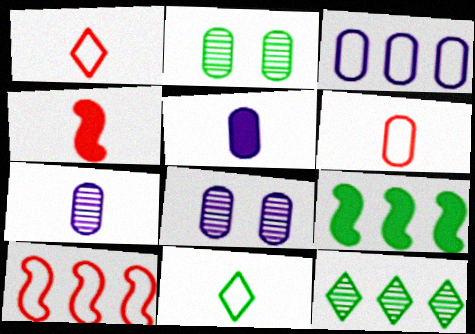[[1, 8, 9], 
[2, 9, 11], 
[3, 5, 8], 
[4, 7, 11]]